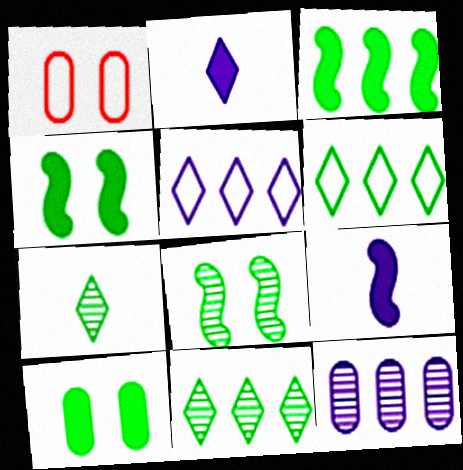[[1, 9, 11]]